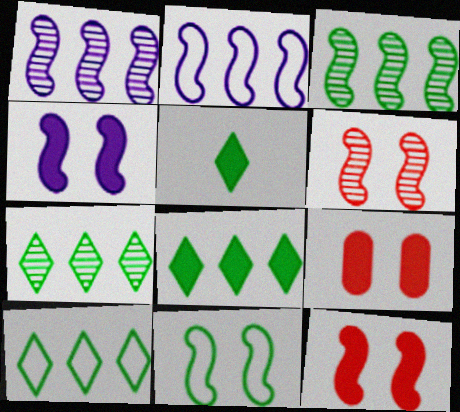[[4, 6, 11], 
[7, 8, 10]]